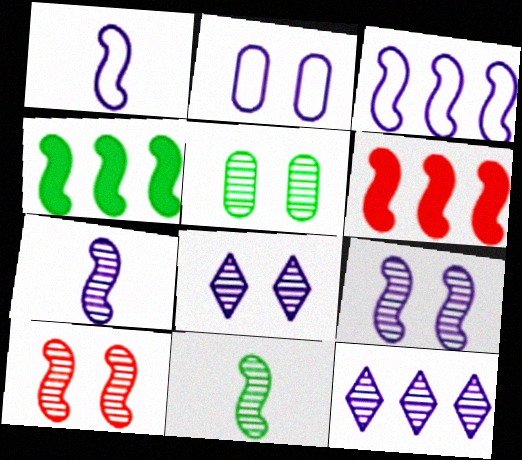[[1, 4, 10], 
[5, 8, 10]]